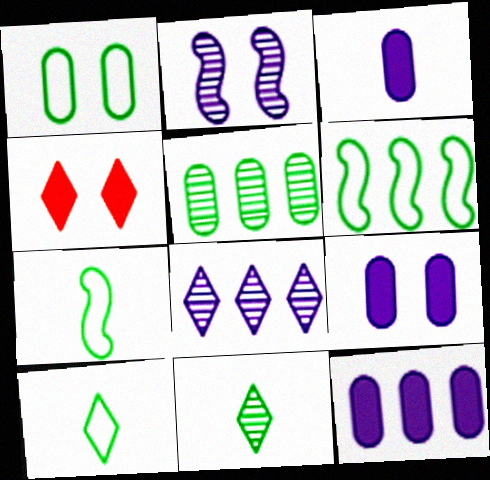[[1, 2, 4], 
[1, 6, 10], 
[3, 9, 12], 
[4, 8, 10]]